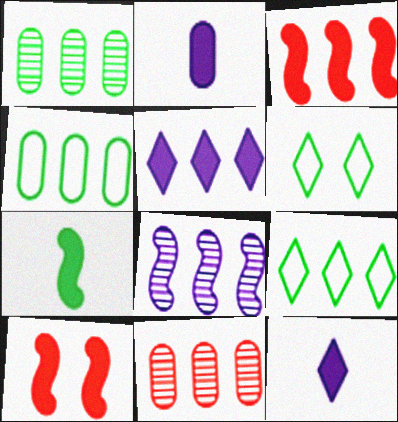[[1, 6, 7]]